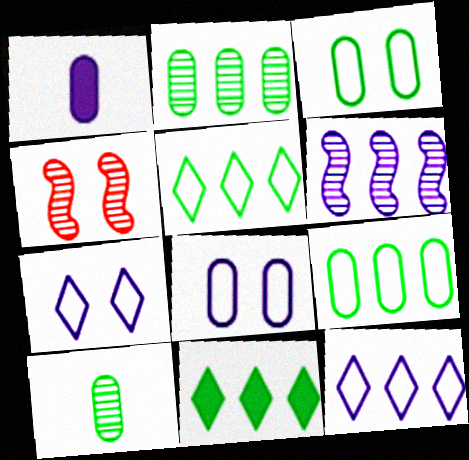[[1, 4, 5], 
[1, 6, 7]]